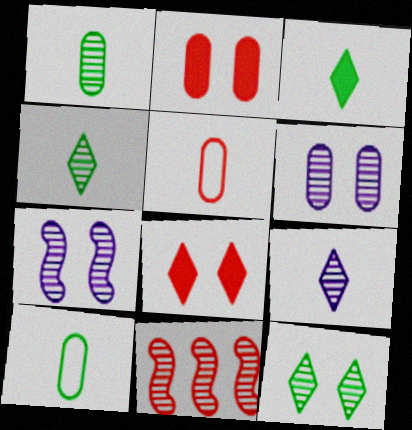[[4, 6, 11], 
[5, 8, 11]]